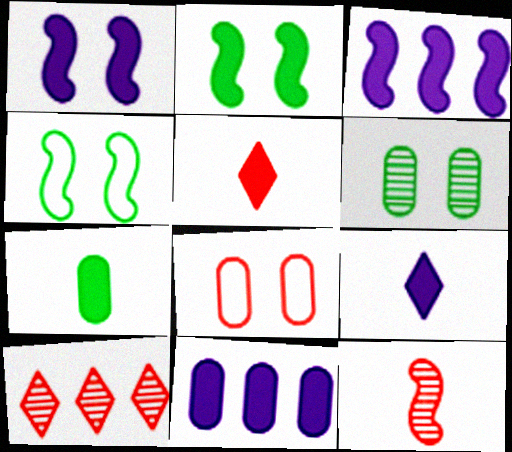[[1, 9, 11], 
[2, 5, 11], 
[3, 4, 12]]